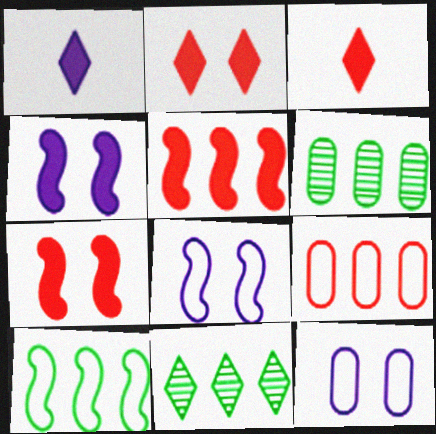[[3, 6, 8]]